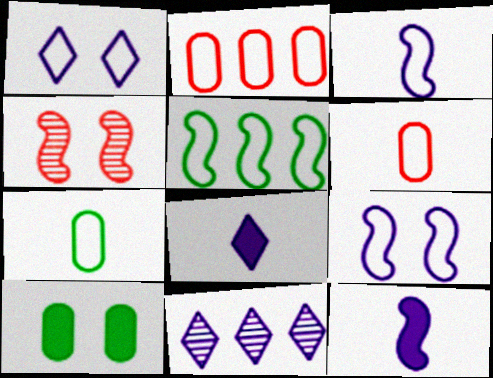[[1, 4, 10], 
[1, 5, 6], 
[1, 8, 11], 
[4, 5, 12]]